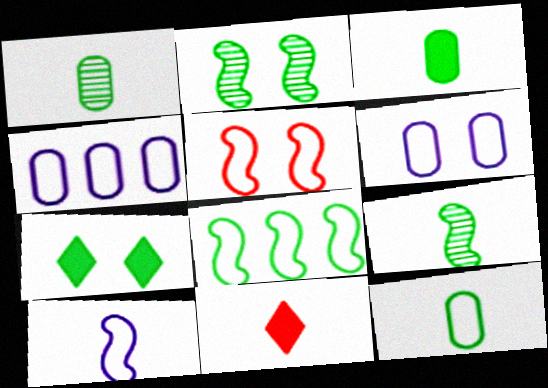[[1, 3, 12], 
[1, 7, 8], 
[1, 10, 11], 
[2, 4, 11], 
[5, 8, 10]]